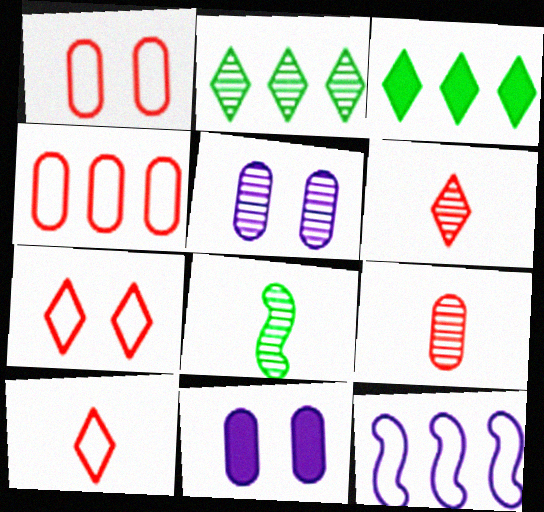[]